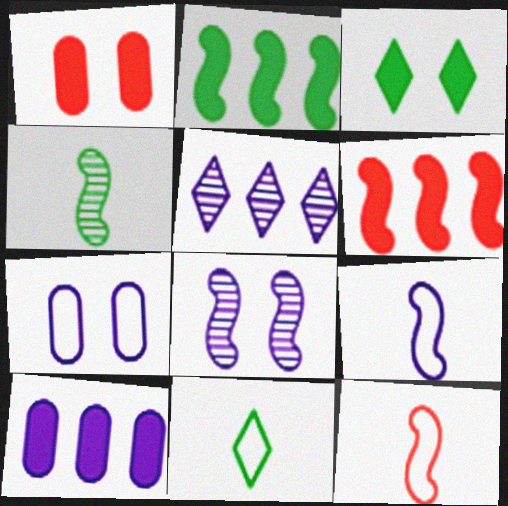[[2, 8, 12]]